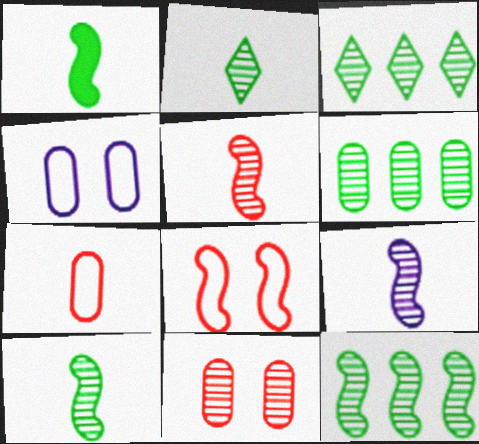[[3, 6, 12], 
[3, 9, 11], 
[5, 9, 10]]